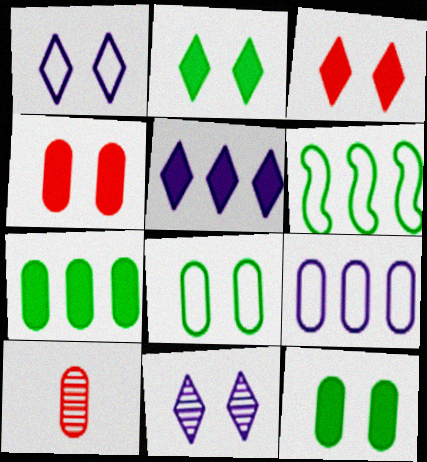[[9, 10, 12]]